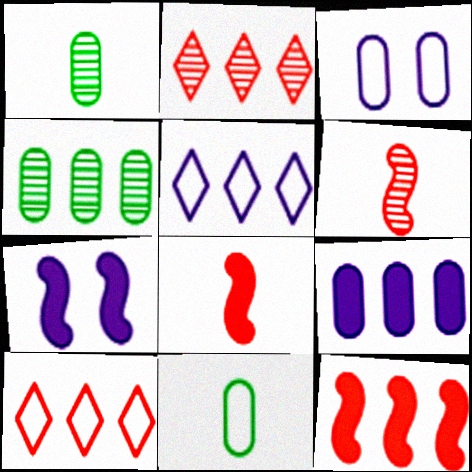[[1, 7, 10], 
[2, 7, 11], 
[4, 5, 12]]